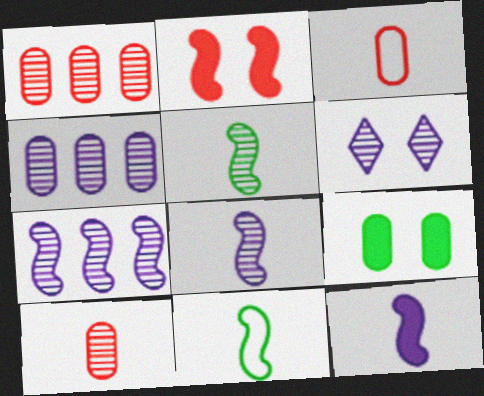[[1, 5, 6], 
[2, 7, 11], 
[3, 4, 9], 
[4, 6, 8]]